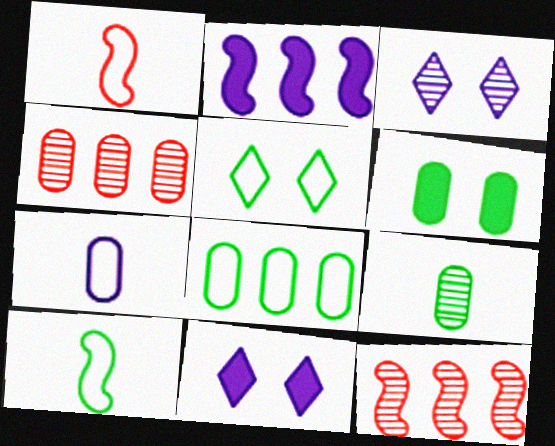[[2, 3, 7], 
[3, 9, 12], 
[4, 6, 7], 
[4, 10, 11], 
[5, 8, 10], 
[6, 8, 9]]